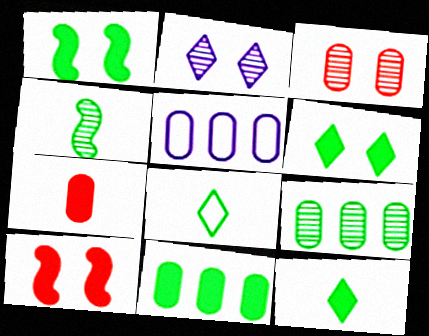[[1, 8, 9], 
[1, 11, 12]]